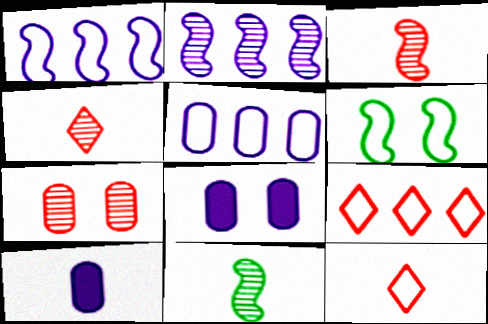[[5, 6, 12], 
[8, 9, 11], 
[10, 11, 12]]